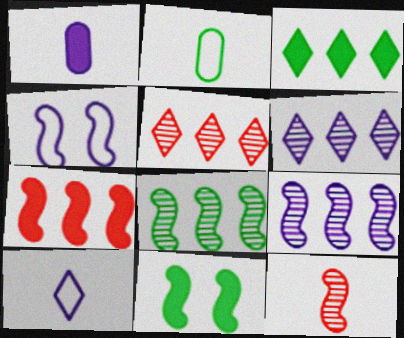[[1, 4, 6]]